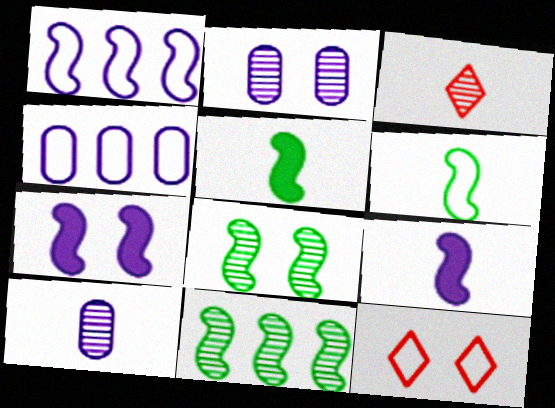[[2, 3, 11], 
[4, 6, 12]]